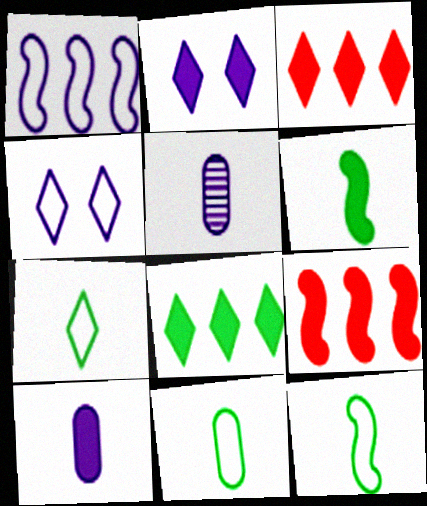[[1, 2, 5], 
[7, 11, 12]]